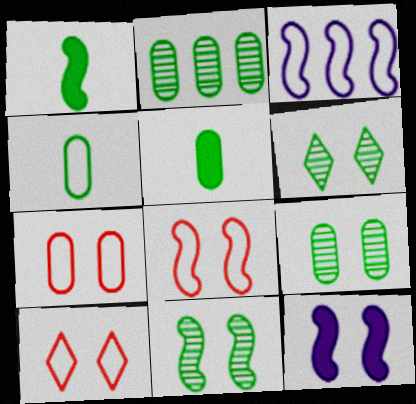[[3, 4, 10], 
[6, 7, 12], 
[6, 9, 11], 
[7, 8, 10], 
[8, 11, 12], 
[9, 10, 12]]